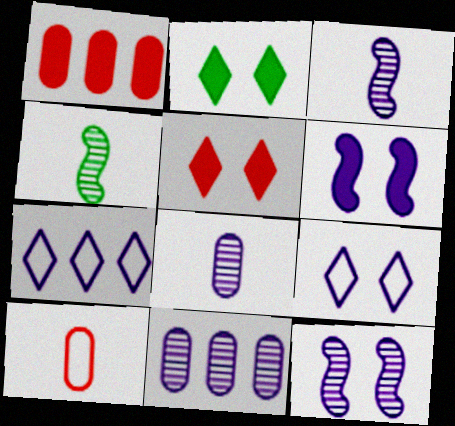[[1, 4, 9], 
[6, 7, 8]]